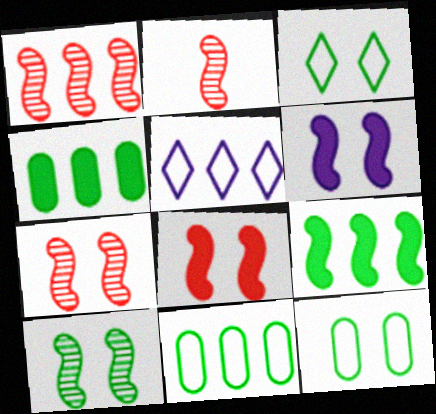[[1, 2, 7], 
[1, 4, 5]]